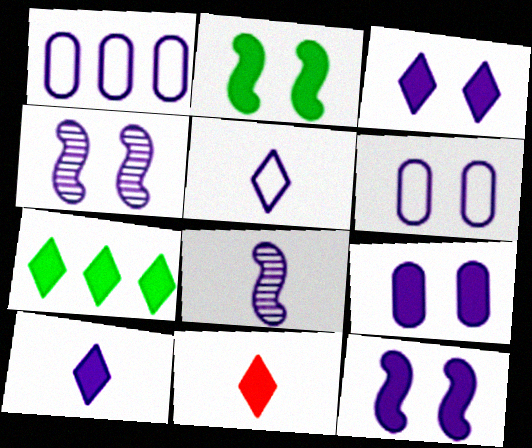[[1, 3, 8], 
[1, 4, 10], 
[3, 4, 6], 
[3, 7, 11], 
[3, 9, 12]]